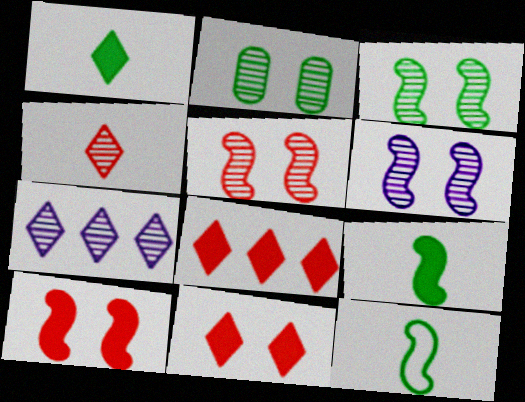[[3, 5, 6]]